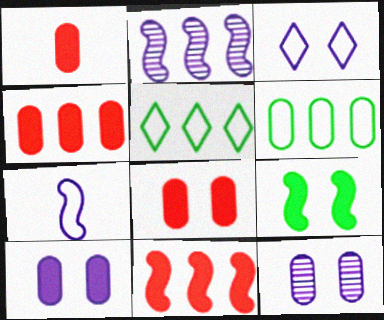[[1, 4, 8], 
[1, 6, 12], 
[2, 4, 5]]